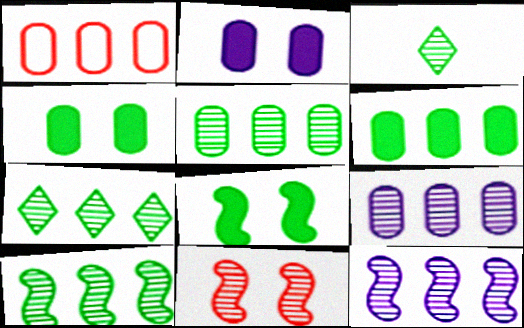[[1, 6, 9], 
[3, 9, 11], 
[5, 7, 10]]